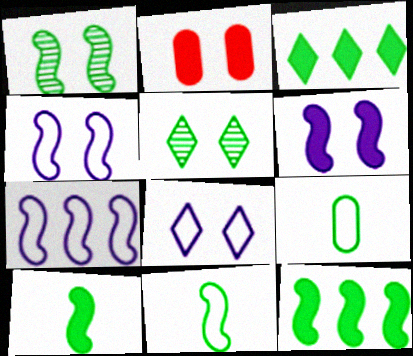[[1, 2, 8], 
[1, 3, 9], 
[1, 11, 12], 
[2, 4, 5], 
[5, 9, 12]]